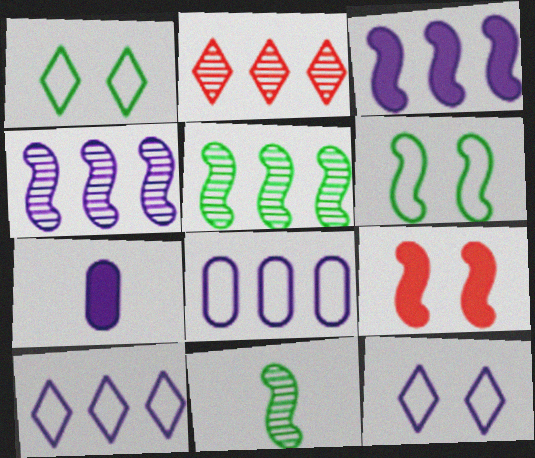[[2, 6, 7], 
[4, 7, 12]]